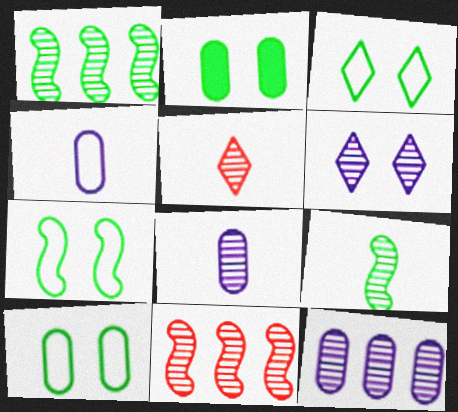[[3, 7, 10], 
[5, 8, 9]]